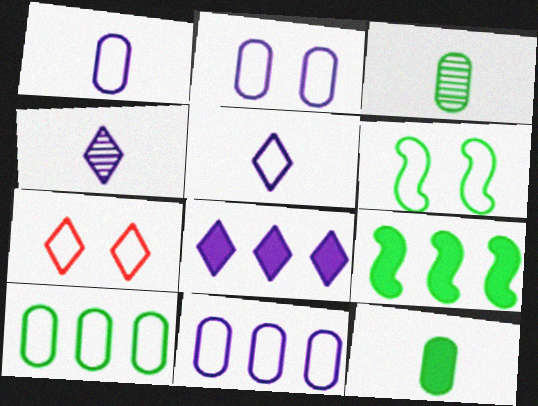[[1, 2, 11], 
[2, 6, 7]]